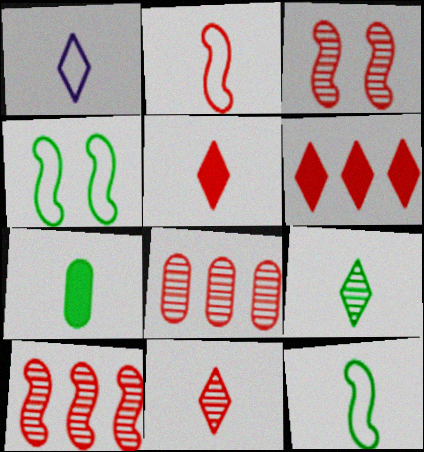[[1, 5, 9], 
[3, 8, 11], 
[7, 9, 12]]